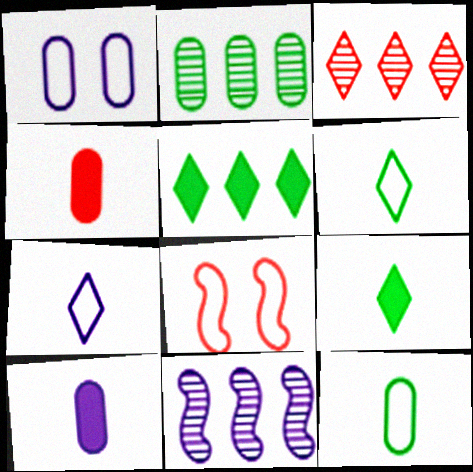[[1, 2, 4], 
[2, 3, 11], 
[3, 4, 8]]